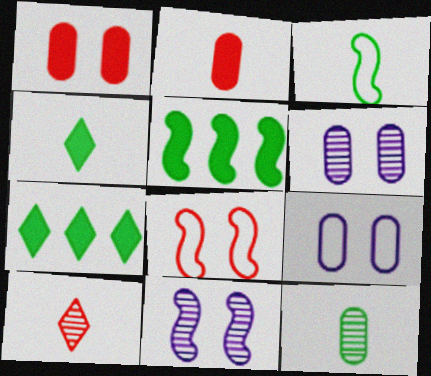[[3, 4, 12], 
[5, 9, 10]]